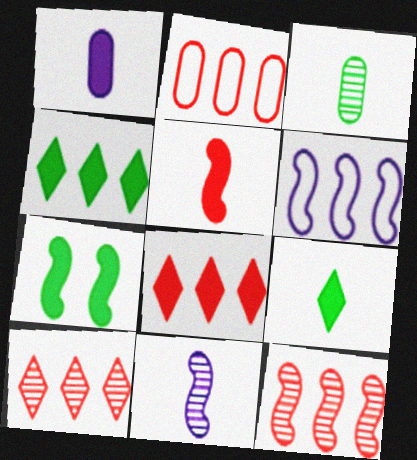[[1, 5, 9], 
[1, 7, 8], 
[2, 8, 12]]